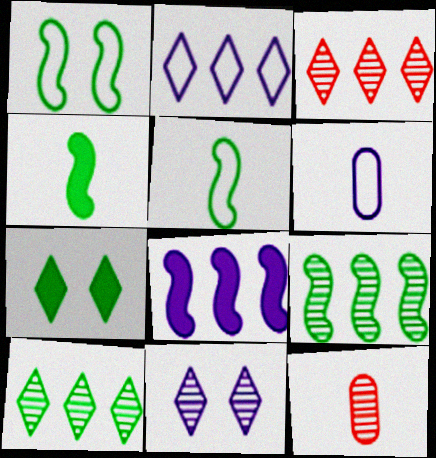[[1, 4, 9], 
[6, 8, 11], 
[9, 11, 12]]